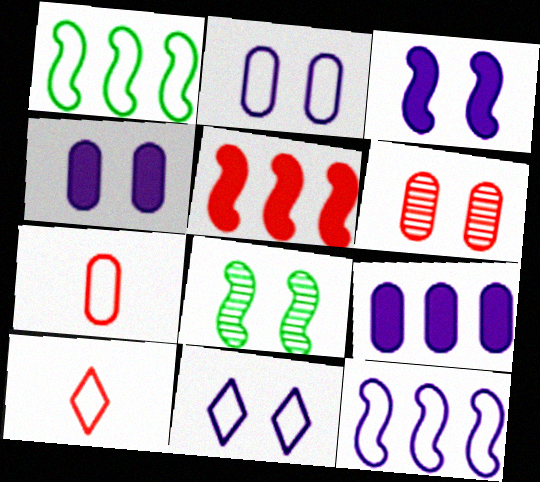[[1, 2, 10], 
[1, 7, 11], 
[5, 6, 10], 
[8, 9, 10]]